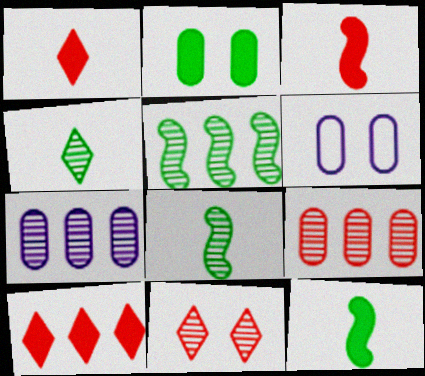[[1, 5, 6], 
[6, 8, 10], 
[7, 8, 11]]